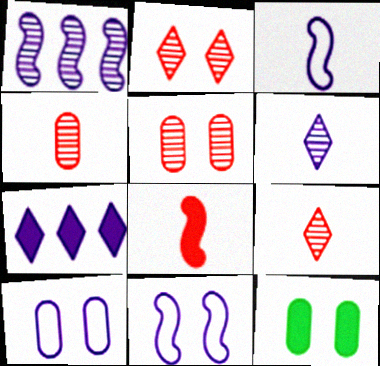[[2, 11, 12], 
[5, 10, 12], 
[7, 8, 12]]